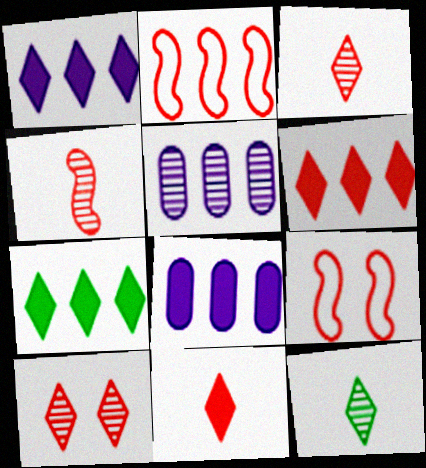[[1, 6, 7], 
[2, 5, 7], 
[8, 9, 12]]